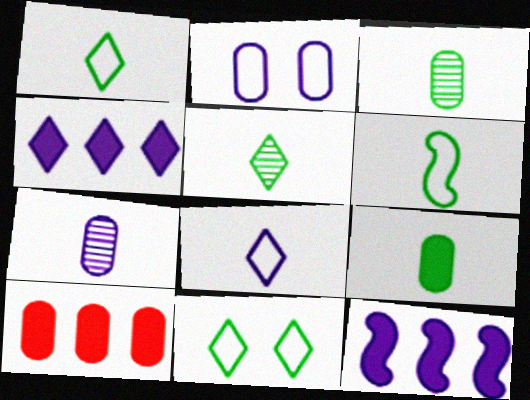[[2, 3, 10], 
[5, 6, 9]]